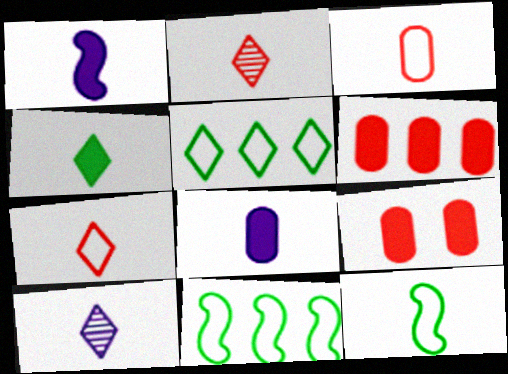[[2, 8, 12], 
[4, 7, 10], 
[9, 10, 11]]